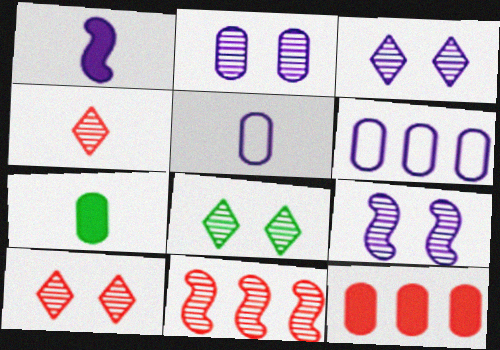[[1, 3, 6], 
[2, 3, 9], 
[3, 8, 10]]